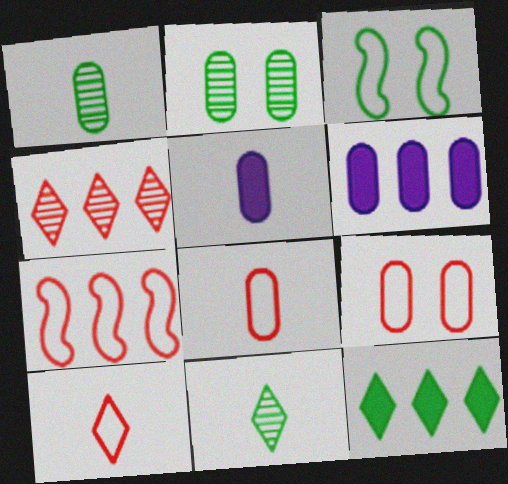[[1, 3, 12], 
[1, 5, 8], 
[1, 6, 9], 
[2, 6, 8], 
[3, 4, 5], 
[7, 9, 10]]